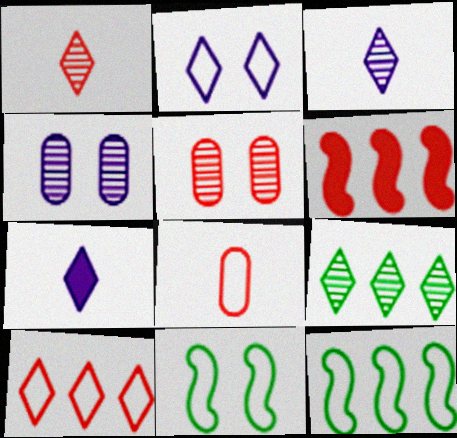[[2, 8, 12], 
[5, 7, 12]]